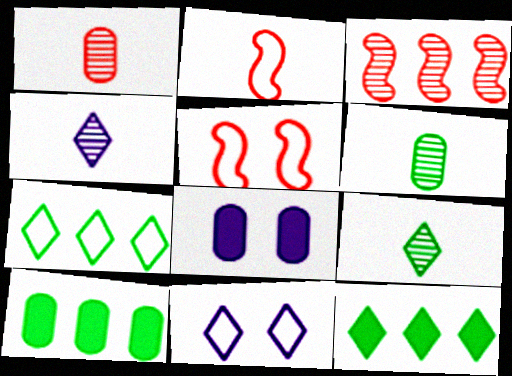[[4, 5, 10]]